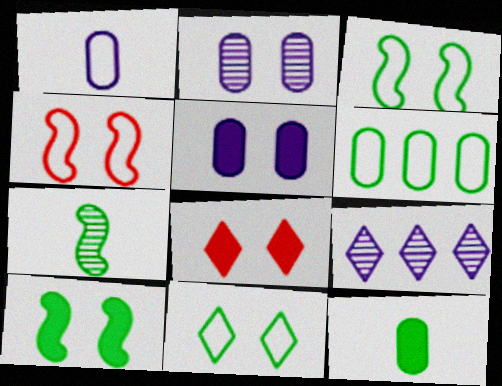[[2, 3, 8], 
[4, 9, 12], 
[5, 8, 10]]